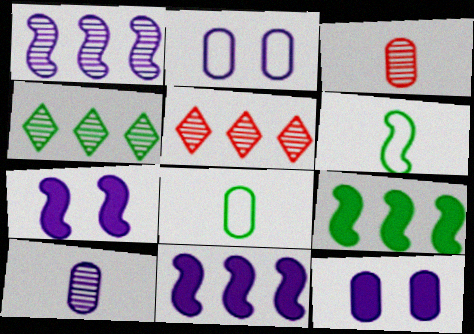[[5, 6, 12], 
[5, 7, 8]]